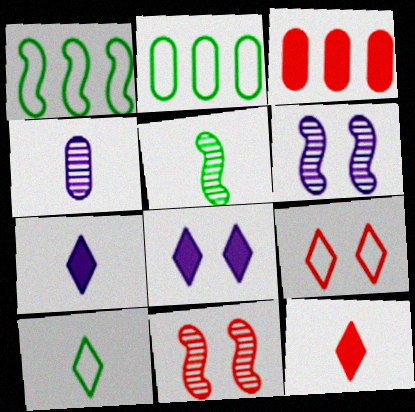[[2, 6, 12], 
[2, 7, 11], 
[3, 6, 10]]